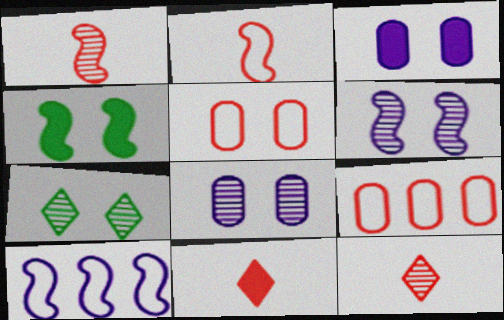[[1, 4, 10]]